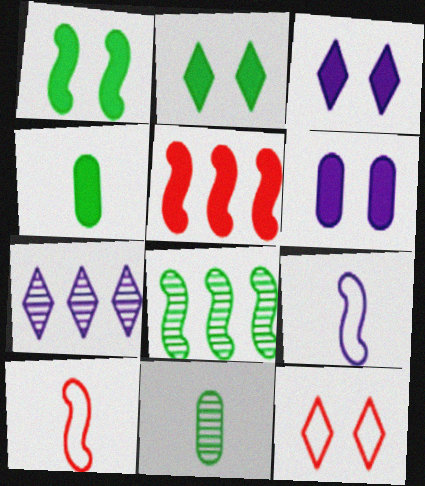[[3, 4, 5], 
[6, 7, 9]]